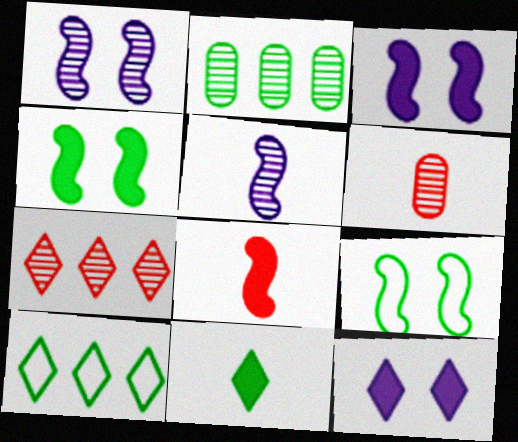[[2, 9, 11], 
[3, 6, 10]]